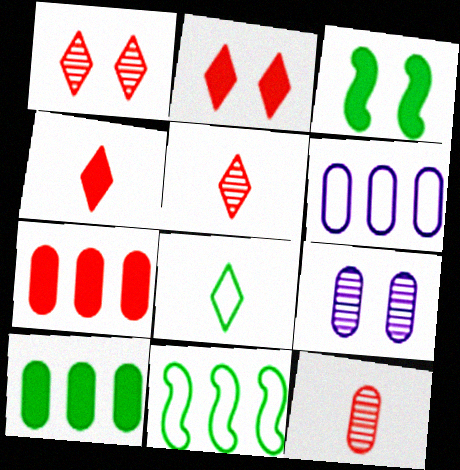[[3, 5, 6], 
[4, 9, 11]]